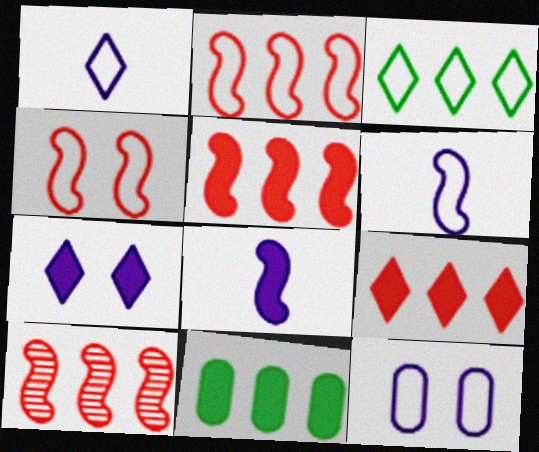[[2, 5, 10]]